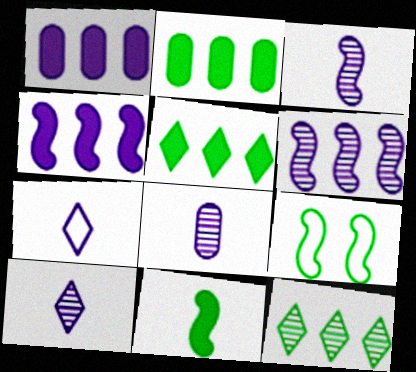[[3, 8, 10]]